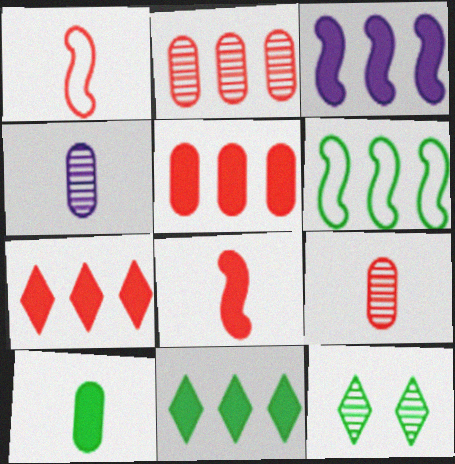[[3, 5, 11], 
[6, 10, 12]]